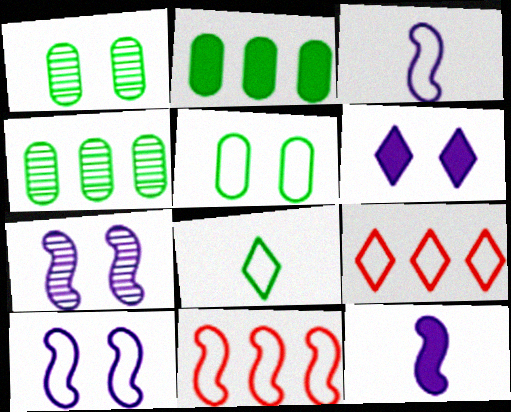[[1, 9, 12], 
[3, 5, 9]]